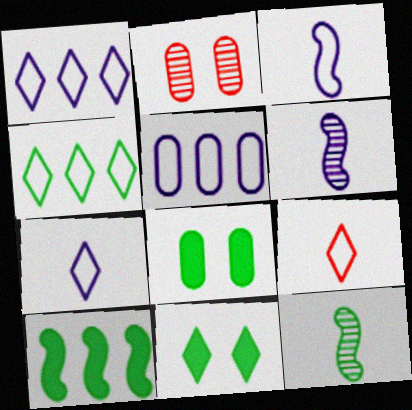[[2, 7, 10], 
[4, 8, 12]]